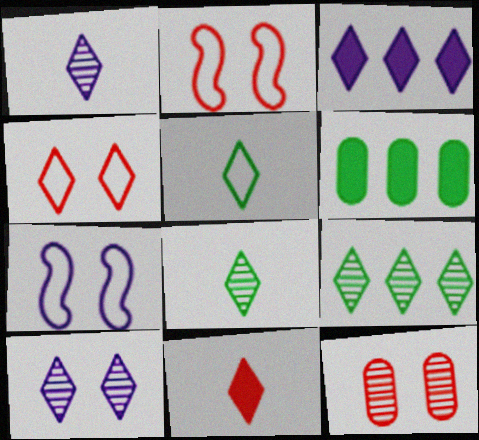[[1, 2, 6], 
[1, 5, 11], 
[3, 4, 8]]